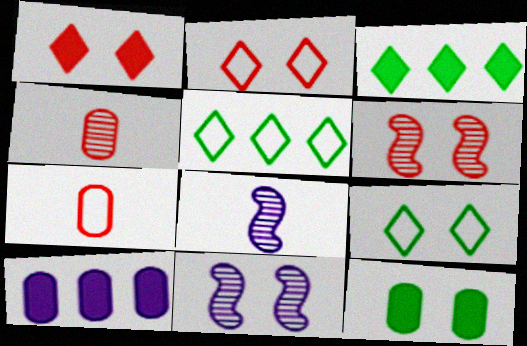[[2, 11, 12], 
[3, 7, 11]]